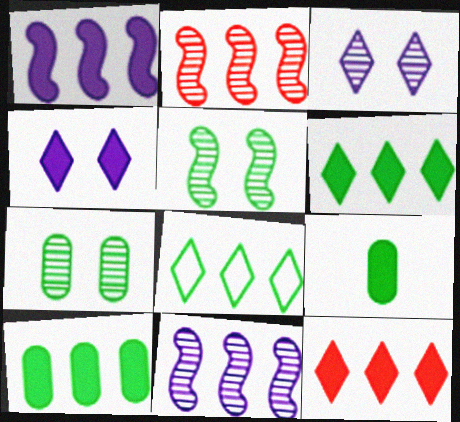[[1, 10, 12], 
[5, 8, 9]]